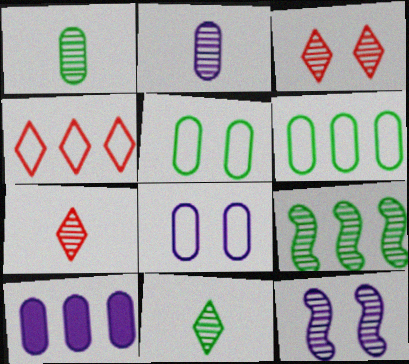[[2, 3, 9], 
[2, 8, 10], 
[4, 9, 10]]